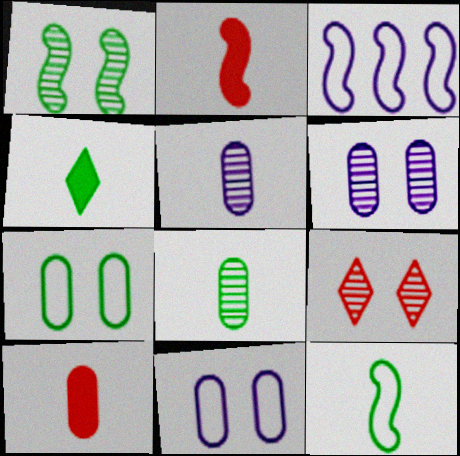[[1, 2, 3], 
[1, 6, 9], 
[4, 8, 12]]